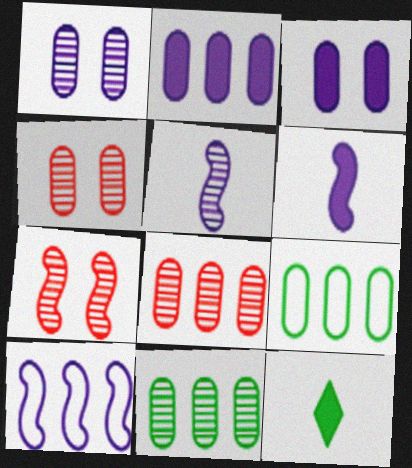[[2, 8, 9], 
[4, 10, 12]]